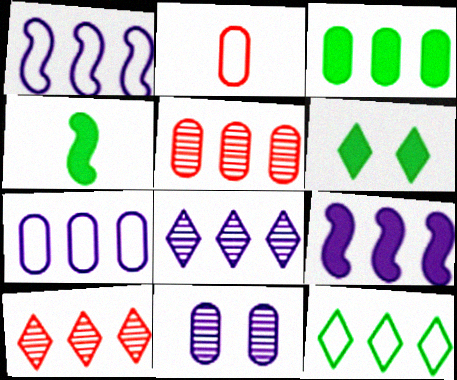[[1, 3, 10], 
[2, 3, 11], 
[3, 4, 6], 
[3, 5, 7], 
[5, 9, 12], 
[7, 8, 9]]